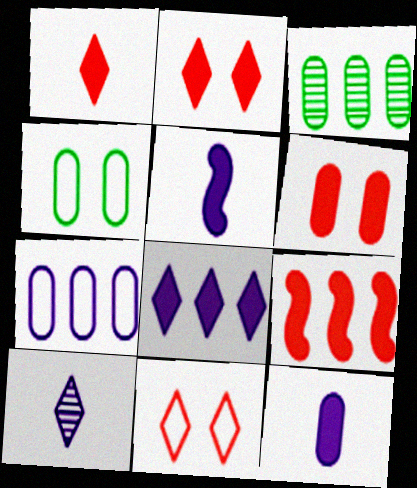[[1, 6, 9], 
[3, 5, 11], 
[4, 9, 10]]